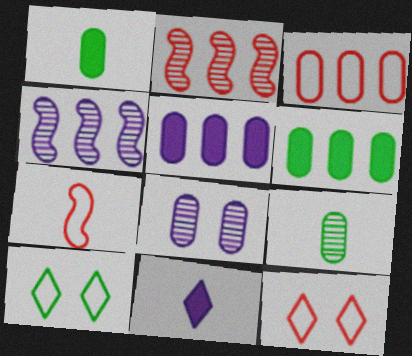[[1, 3, 8], 
[1, 4, 12], 
[3, 7, 12], 
[7, 9, 11]]